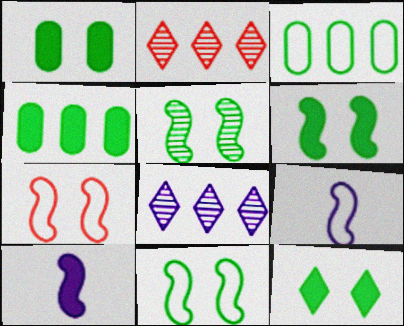[[1, 2, 9], 
[1, 6, 12], 
[5, 6, 11]]